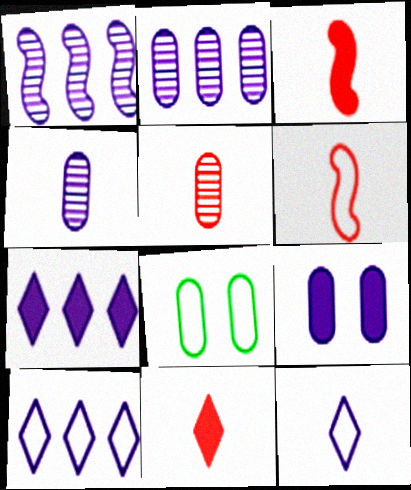[[1, 8, 11], 
[1, 9, 12], 
[5, 6, 11], 
[6, 8, 10]]